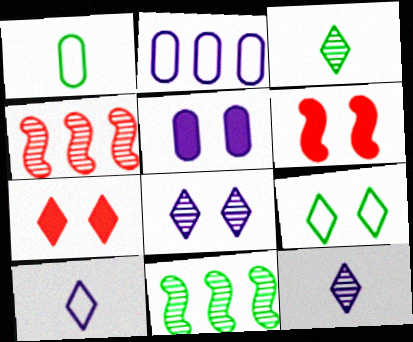[[2, 3, 6], 
[7, 8, 9]]